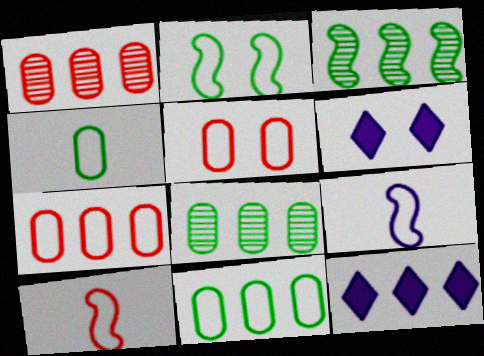[[3, 7, 12], 
[6, 8, 10]]